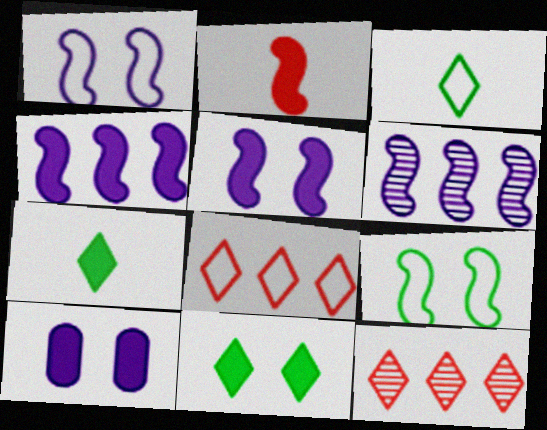[[2, 6, 9]]